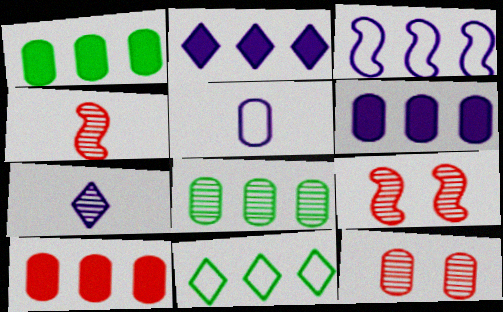[[1, 5, 12], 
[1, 6, 10], 
[7, 8, 9]]